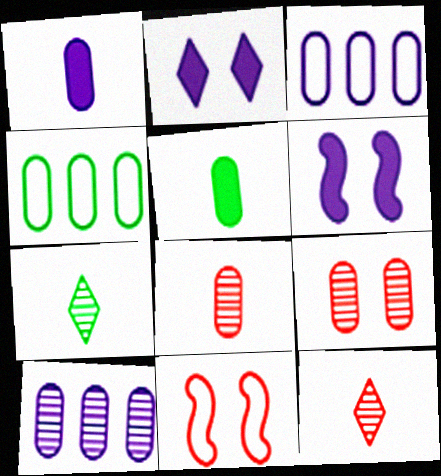[[1, 4, 9], 
[3, 5, 9], 
[4, 6, 12]]